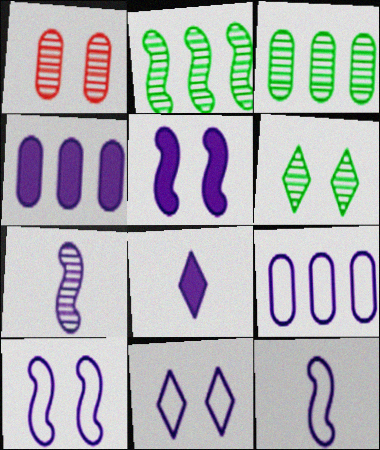[[4, 5, 8], 
[4, 7, 11], 
[9, 11, 12]]